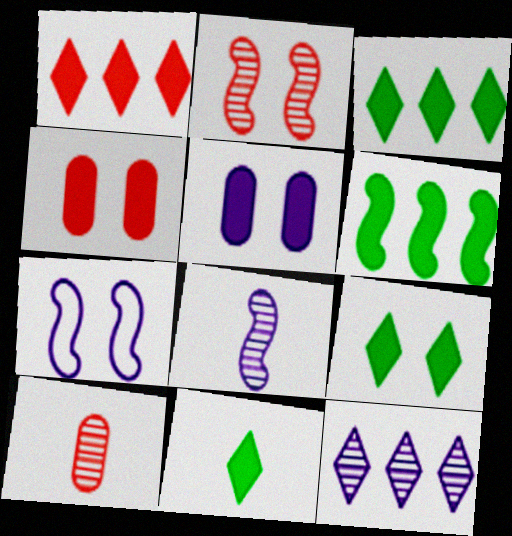[[3, 7, 10], 
[3, 9, 11]]